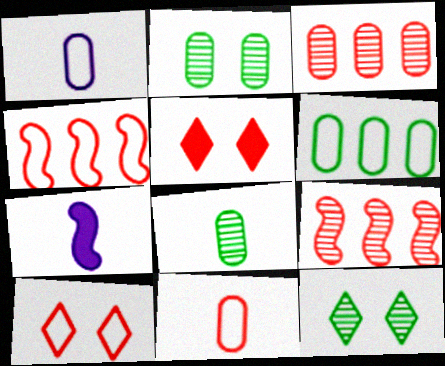[[4, 10, 11], 
[5, 9, 11]]